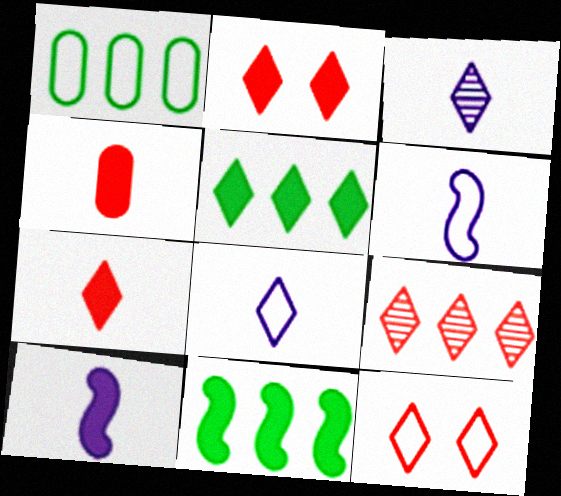[[1, 6, 12], 
[3, 5, 12], 
[7, 9, 12]]